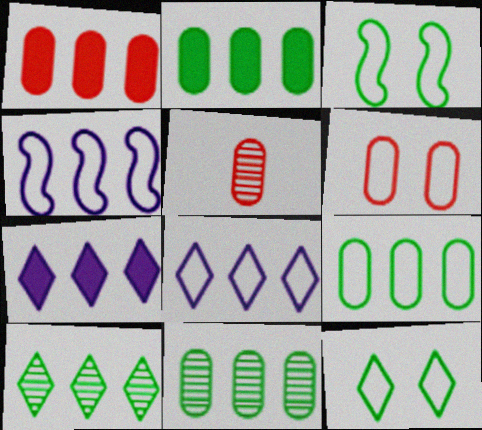[[1, 4, 10], 
[1, 5, 6], 
[2, 9, 11], 
[3, 5, 7]]